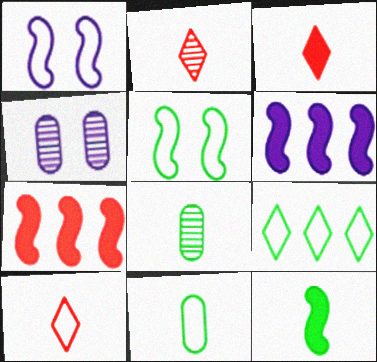[[2, 3, 10], 
[5, 9, 11]]